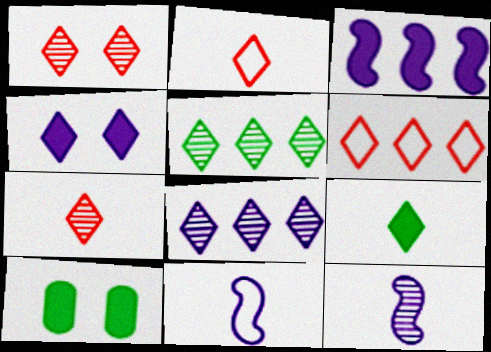[[2, 4, 5], 
[6, 10, 12]]